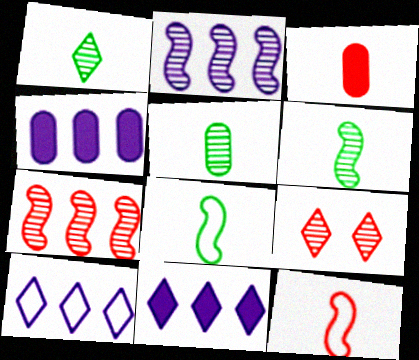[[1, 5, 6], 
[2, 4, 10], 
[2, 5, 9], 
[4, 8, 9]]